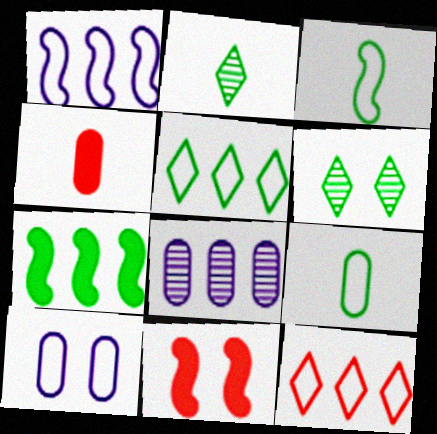[[1, 4, 6], 
[3, 10, 12], 
[6, 7, 9], 
[6, 10, 11], 
[7, 8, 12]]